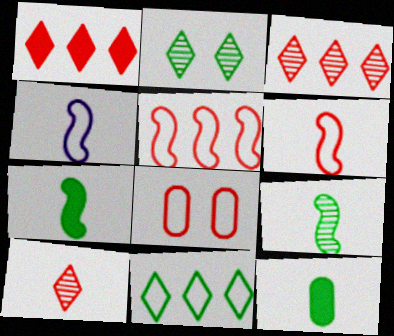[[4, 8, 11], 
[4, 10, 12]]